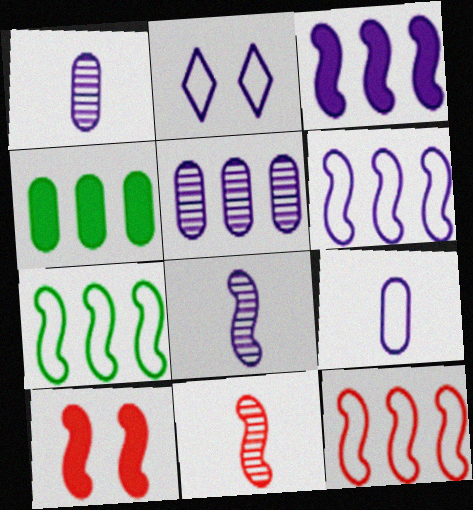[[1, 2, 3], 
[2, 4, 11], 
[2, 6, 9], 
[6, 7, 12], 
[7, 8, 10], 
[10, 11, 12]]